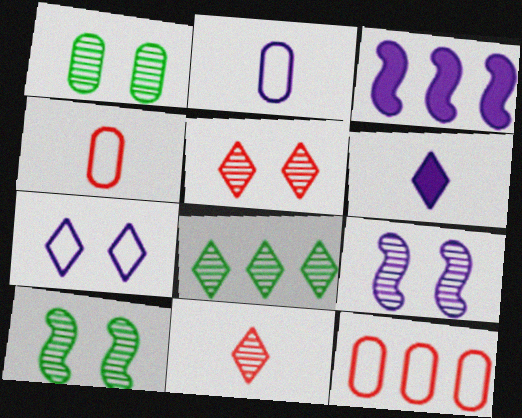[[1, 5, 9], 
[3, 8, 12], 
[6, 10, 12]]